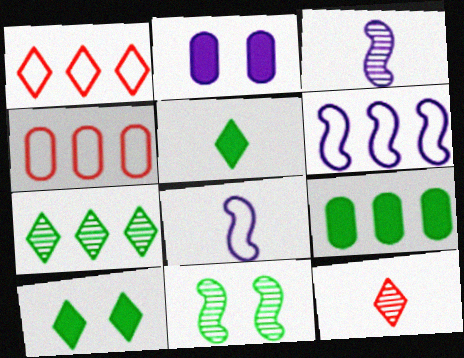[[3, 4, 10]]